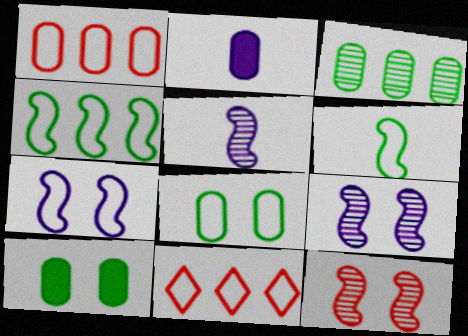[[5, 10, 11]]